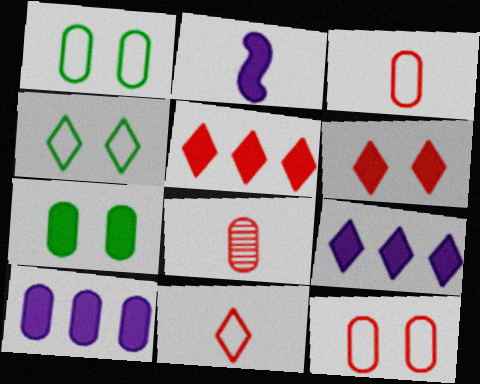[[1, 8, 10], 
[2, 5, 7]]